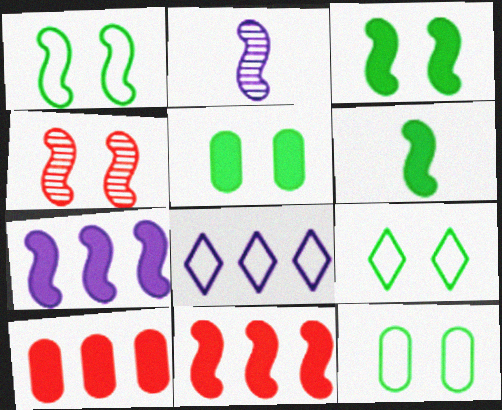[[1, 2, 11], 
[1, 9, 12], 
[2, 9, 10]]